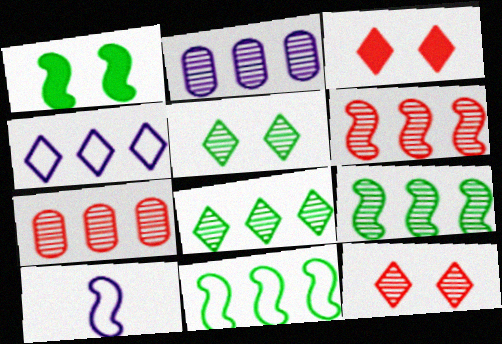[[1, 6, 10], 
[2, 6, 8]]